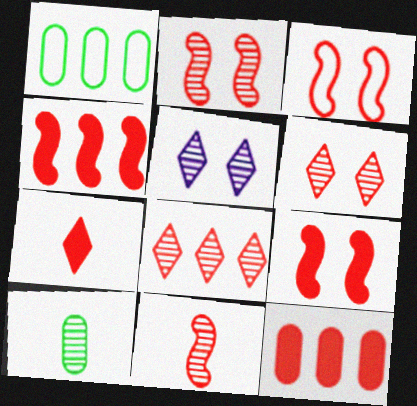[[2, 3, 9], 
[3, 4, 11], 
[7, 9, 12]]